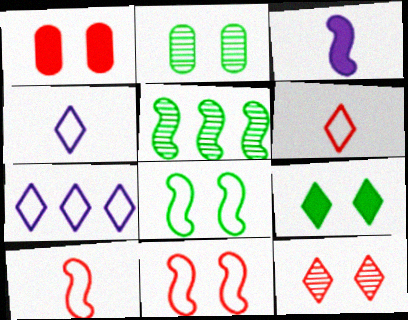[[1, 4, 5], 
[1, 11, 12], 
[2, 8, 9], 
[3, 5, 11]]